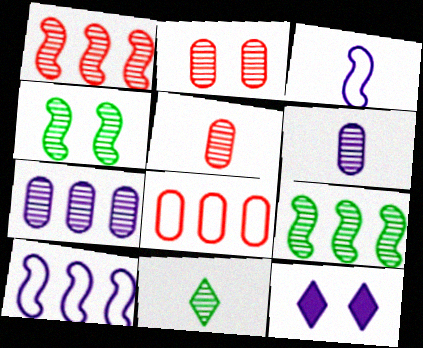[[3, 7, 12], 
[6, 10, 12]]